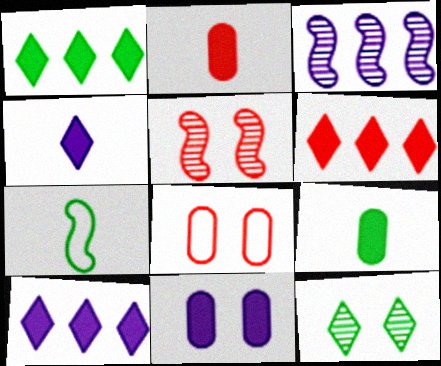[[1, 6, 10]]